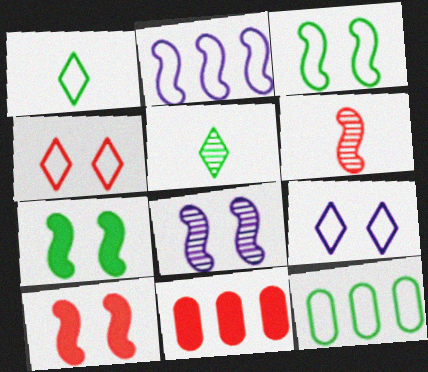[[1, 3, 12], 
[1, 8, 11], 
[2, 6, 7], 
[3, 8, 10], 
[4, 6, 11], 
[5, 7, 12]]